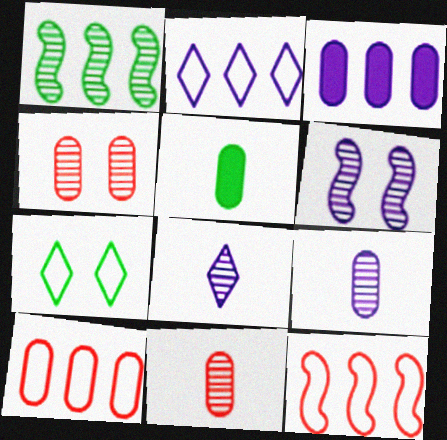[[1, 4, 8], 
[1, 5, 7]]